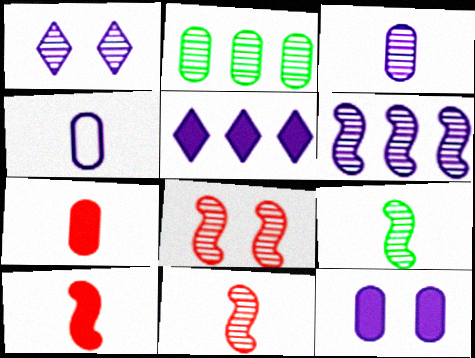[[1, 2, 11], 
[1, 3, 6], 
[6, 8, 9]]